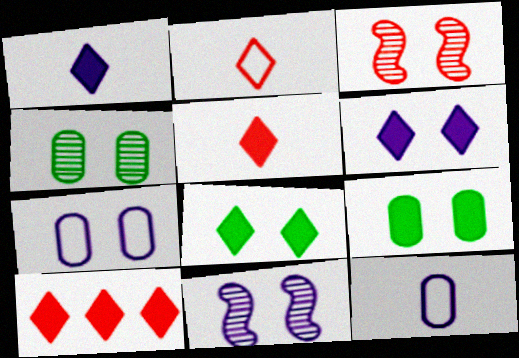[[1, 8, 10], 
[3, 7, 8], 
[6, 7, 11]]